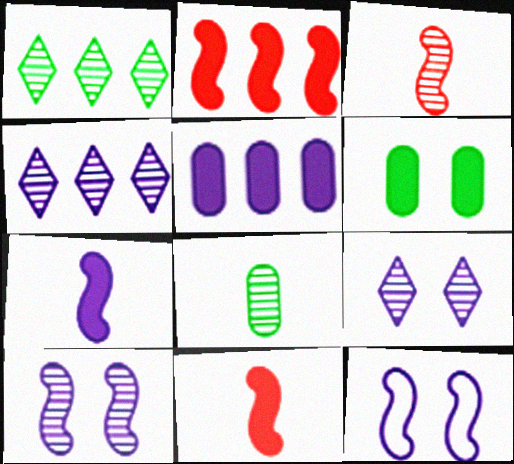[]